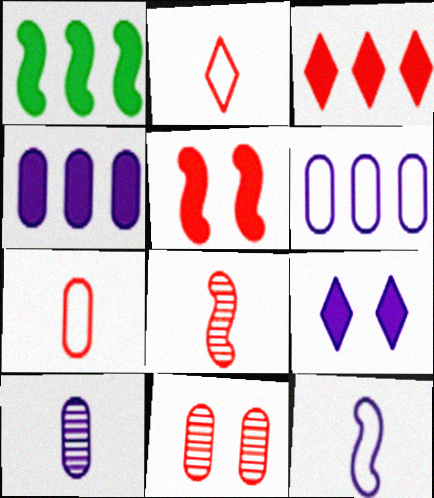[[1, 3, 4]]